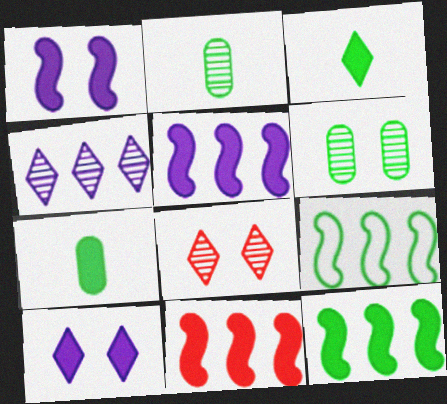[[3, 6, 9], 
[5, 11, 12], 
[7, 10, 11]]